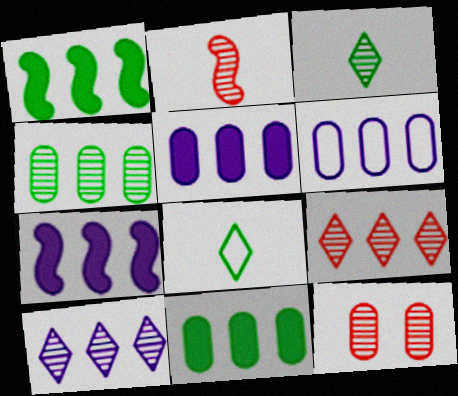[[1, 6, 9], 
[2, 9, 12], 
[6, 7, 10], 
[7, 8, 12]]